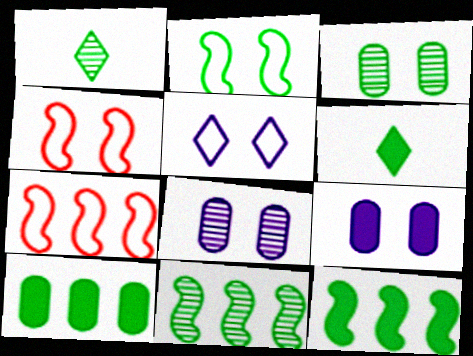[[1, 2, 10], 
[1, 3, 11], 
[1, 7, 9], 
[6, 7, 8]]